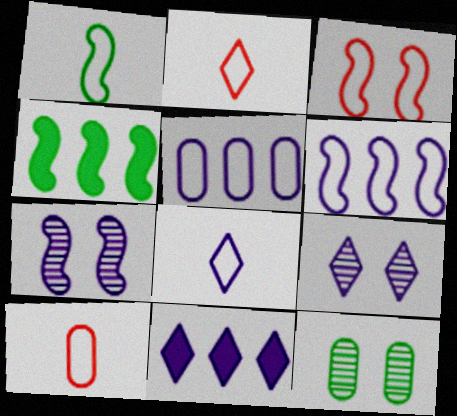[[1, 3, 6], 
[1, 8, 10], 
[4, 9, 10], 
[8, 9, 11]]